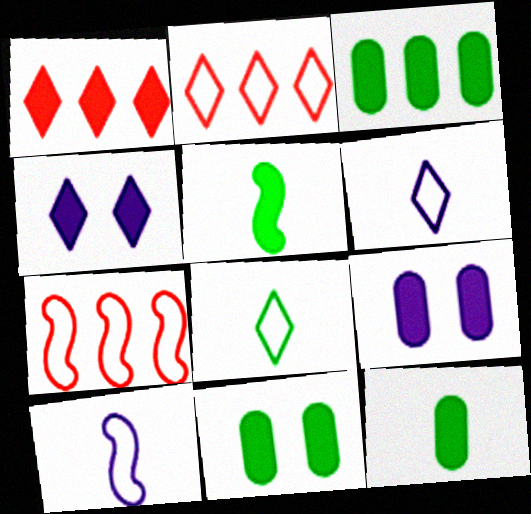[[1, 5, 9], 
[3, 11, 12]]